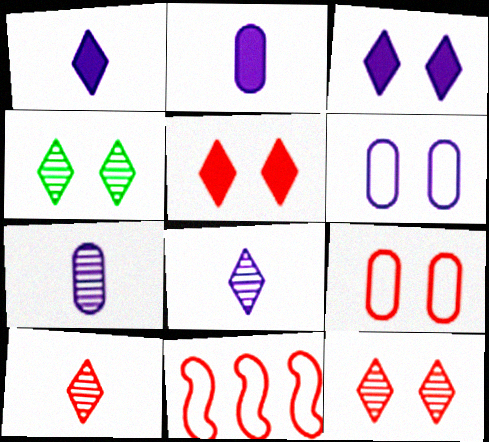[[2, 4, 11]]